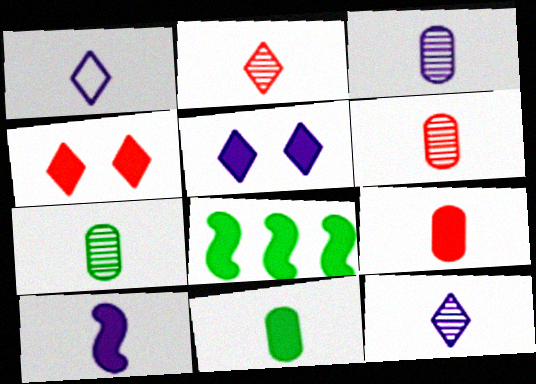[[1, 3, 10], 
[3, 6, 7], 
[5, 8, 9]]